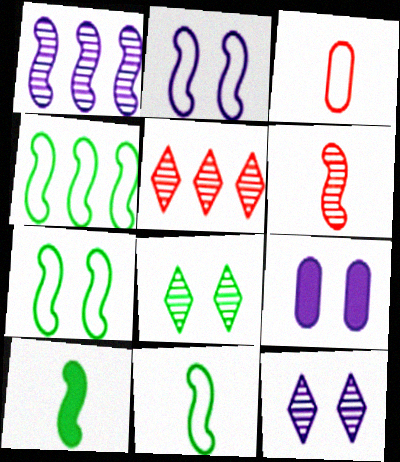[[2, 9, 12], 
[4, 7, 11], 
[5, 9, 11]]